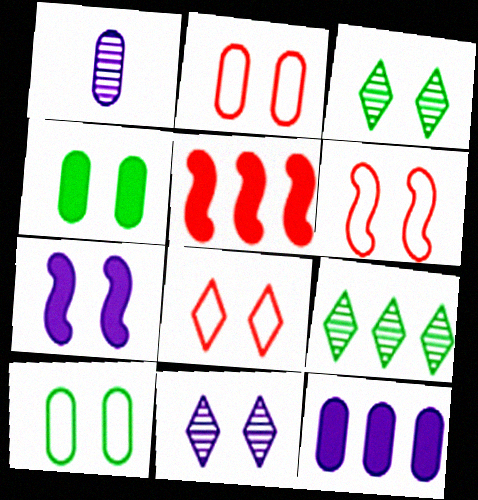[[2, 3, 7], 
[2, 6, 8], 
[4, 6, 11]]